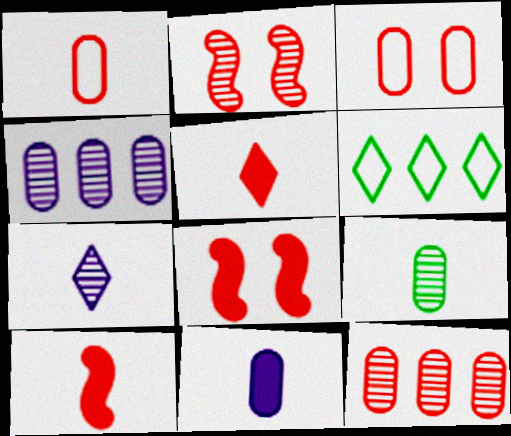[[1, 9, 11], 
[2, 6, 11]]